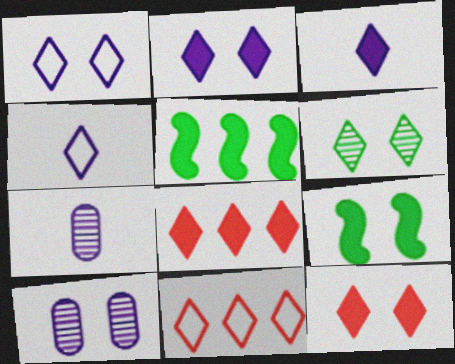[[1, 6, 12], 
[3, 6, 11], 
[4, 6, 8], 
[7, 9, 11]]